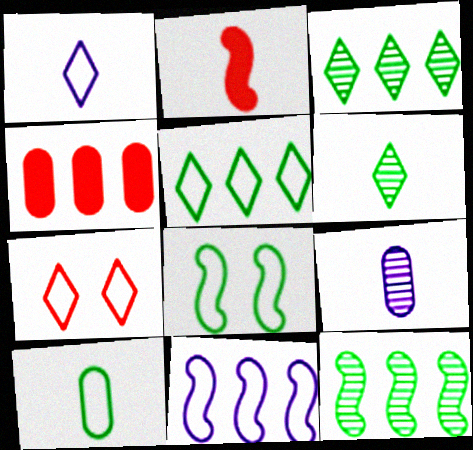[[1, 5, 7], 
[3, 4, 11], 
[5, 8, 10], 
[7, 10, 11]]